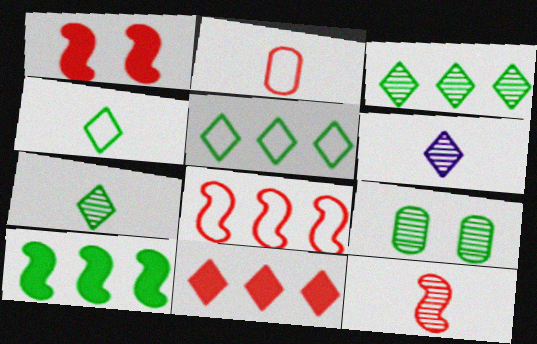[[1, 8, 12], 
[4, 9, 10]]